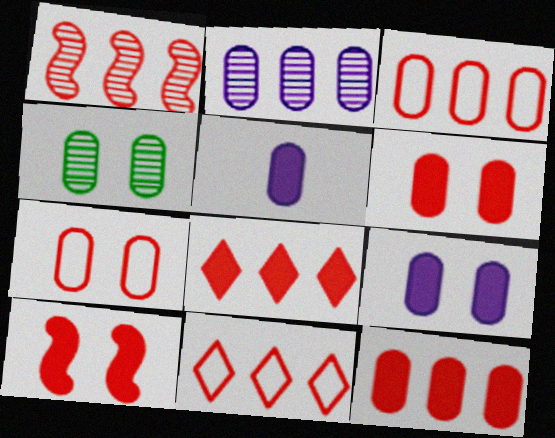[[1, 3, 8], 
[1, 11, 12], 
[3, 4, 5], 
[4, 7, 9]]